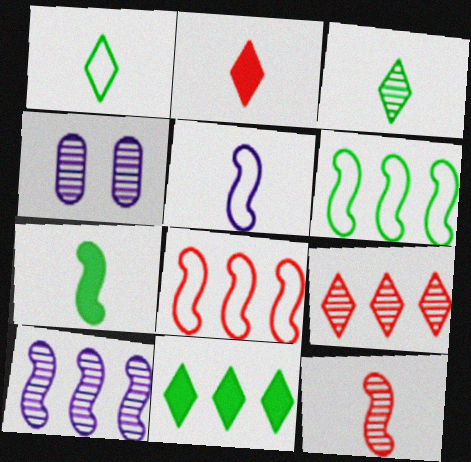[[2, 4, 6], 
[5, 7, 12]]